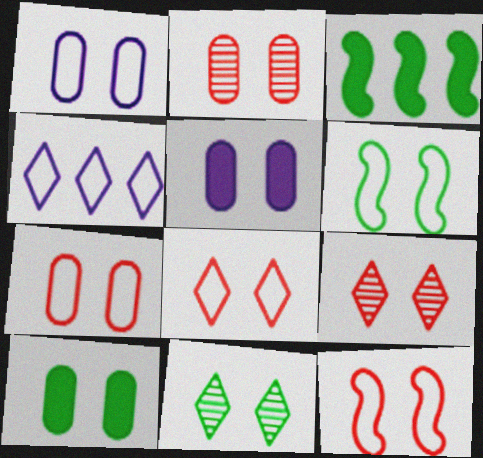[[1, 2, 10], 
[1, 6, 8], 
[5, 6, 9], 
[5, 11, 12], 
[6, 10, 11], 
[7, 8, 12]]